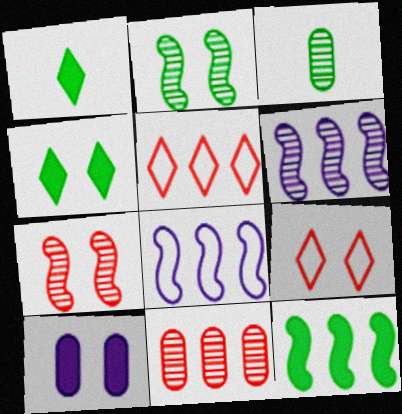[[2, 9, 10]]